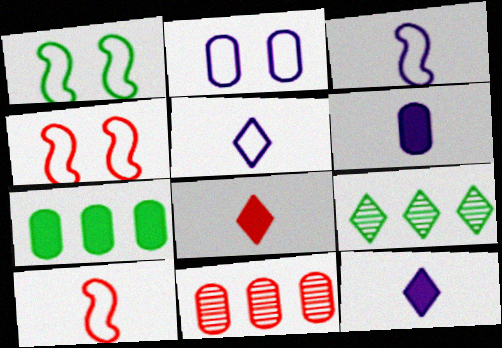[[1, 11, 12], 
[4, 6, 9], 
[4, 8, 11]]